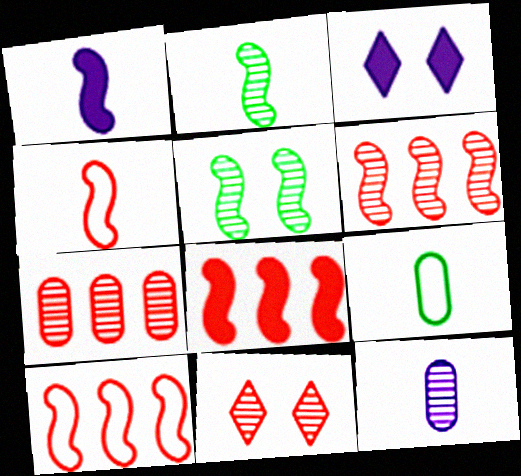[[1, 2, 4], 
[1, 5, 10], 
[3, 6, 9], 
[6, 8, 10]]